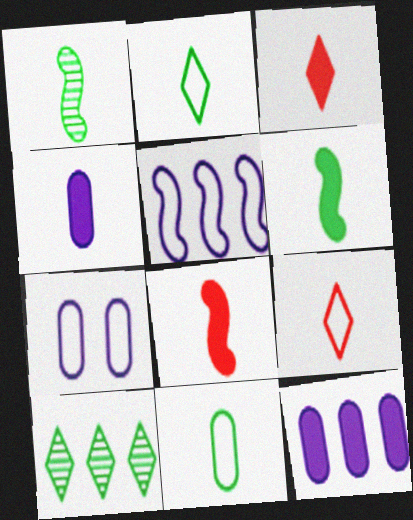[[1, 4, 9], 
[3, 4, 6], 
[7, 8, 10]]